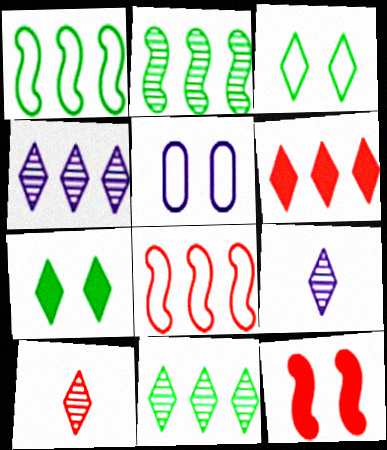[[3, 6, 9]]